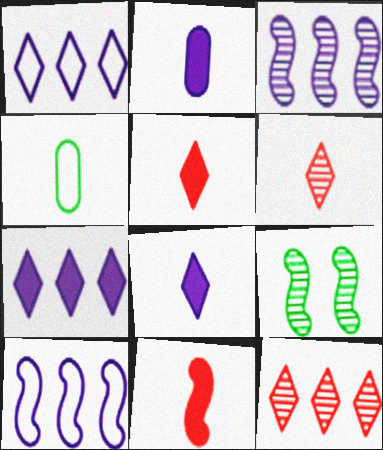[[9, 10, 11]]